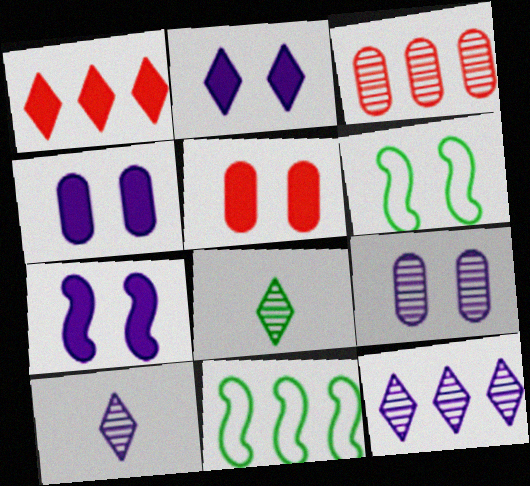[[2, 4, 7], 
[5, 10, 11]]